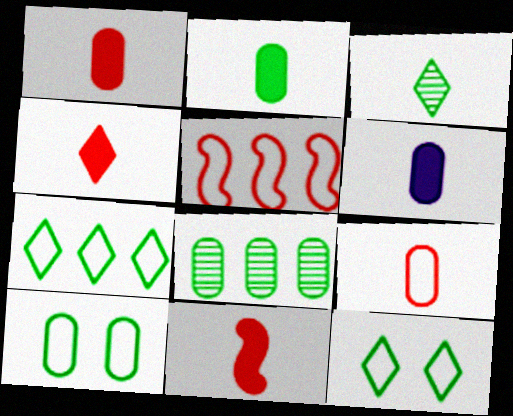[[1, 2, 6], 
[1, 4, 11], 
[2, 8, 10]]